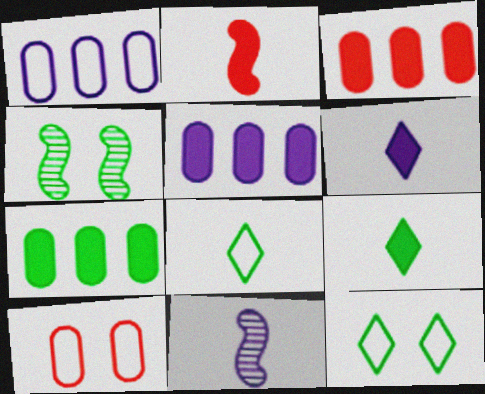[[3, 5, 7], 
[3, 11, 12], 
[4, 7, 8]]